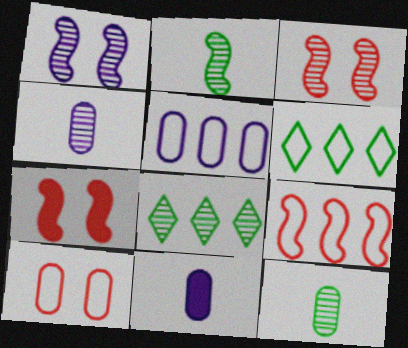[[3, 4, 8], 
[3, 6, 11], 
[4, 6, 7], 
[5, 6, 9]]